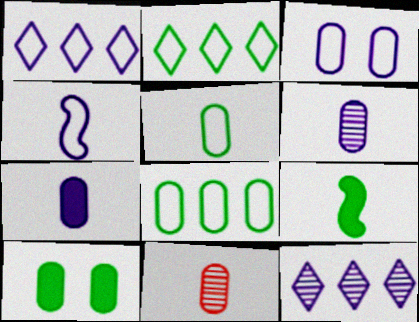[[1, 3, 4], 
[5, 7, 11]]